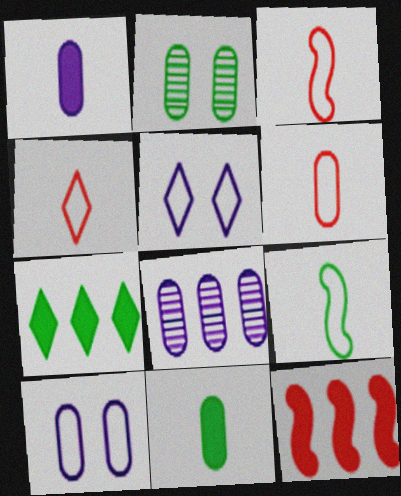[[1, 8, 10], 
[2, 7, 9], 
[3, 4, 6]]